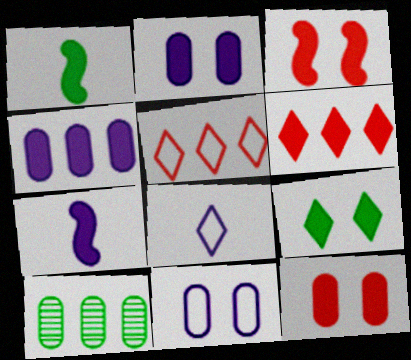[[1, 2, 6], 
[2, 3, 9], 
[3, 8, 10]]